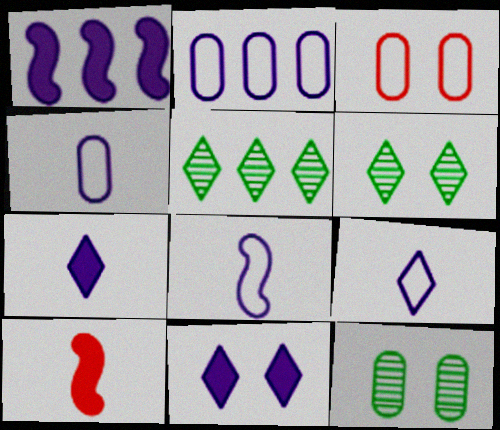[[2, 6, 10], 
[4, 8, 9]]